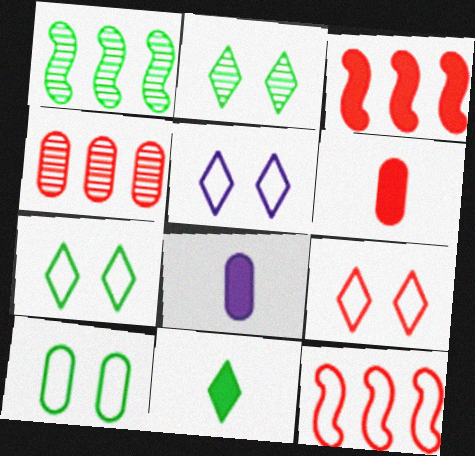[[1, 5, 6], 
[1, 8, 9], 
[1, 10, 11], 
[2, 8, 12], 
[4, 8, 10], 
[5, 7, 9]]